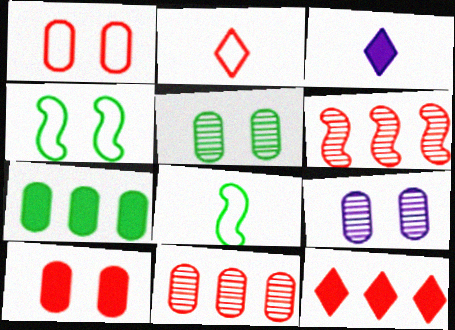[[2, 6, 10], 
[3, 4, 11], 
[8, 9, 12]]